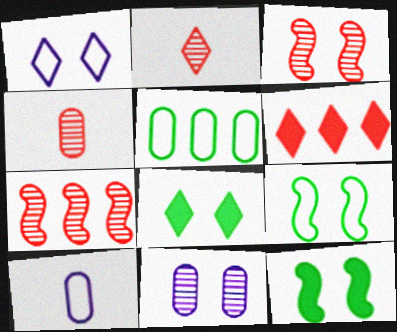[[7, 8, 10]]